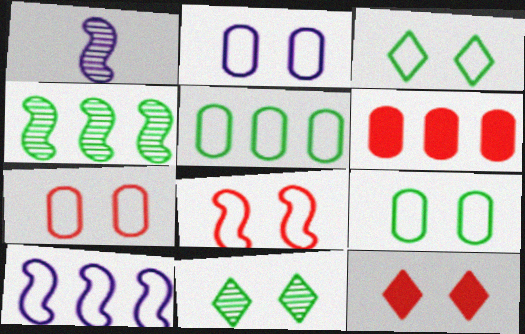[[1, 3, 6], 
[1, 5, 12], 
[2, 3, 8], 
[2, 7, 9]]